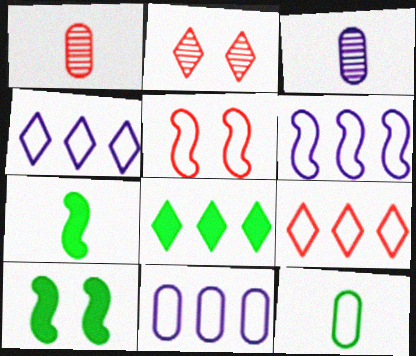[[1, 4, 10], 
[2, 7, 11], 
[3, 5, 8], 
[3, 9, 10], 
[4, 5, 12], 
[4, 6, 11]]